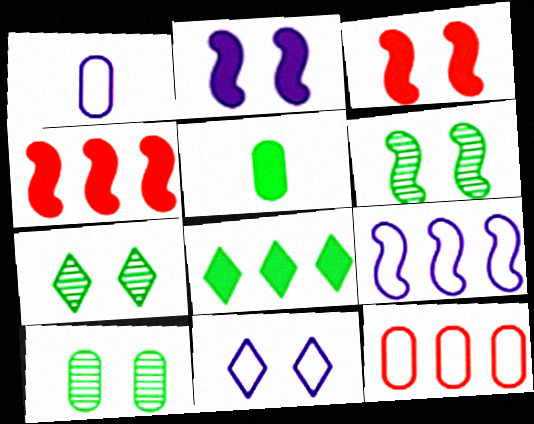[[1, 4, 7], 
[1, 9, 11], 
[3, 10, 11], 
[6, 7, 10]]